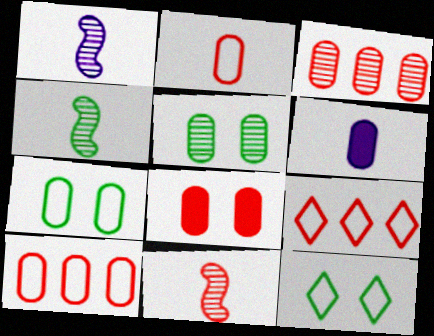[[1, 4, 11], 
[2, 3, 8], 
[3, 6, 7], 
[5, 6, 10], 
[8, 9, 11]]